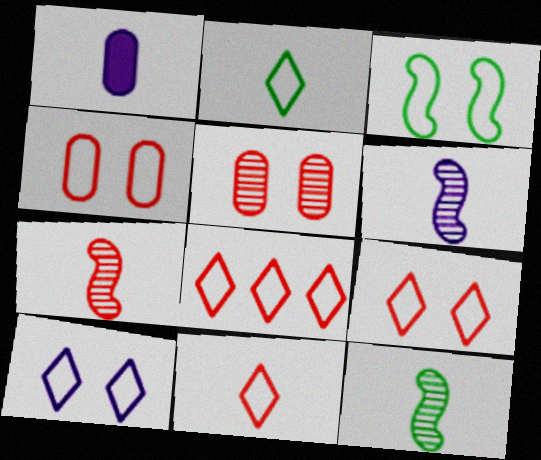[[1, 2, 7], 
[1, 11, 12], 
[2, 8, 10], 
[3, 4, 10], 
[6, 7, 12], 
[8, 9, 11]]